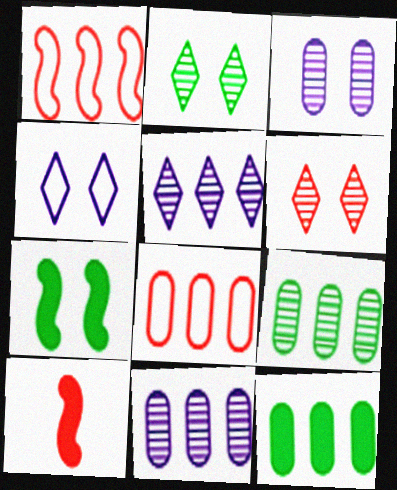[[1, 5, 12], 
[4, 9, 10], 
[6, 8, 10], 
[8, 11, 12]]